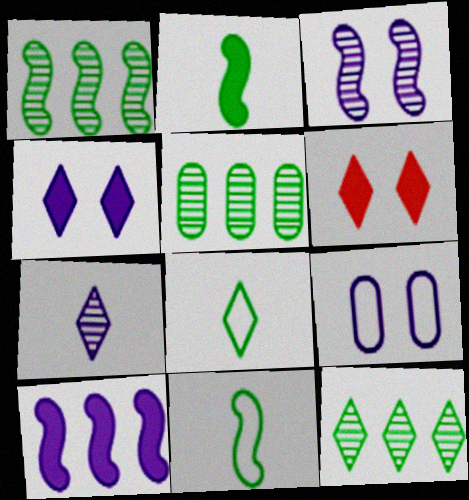[[1, 5, 12], 
[3, 4, 9], 
[7, 9, 10]]